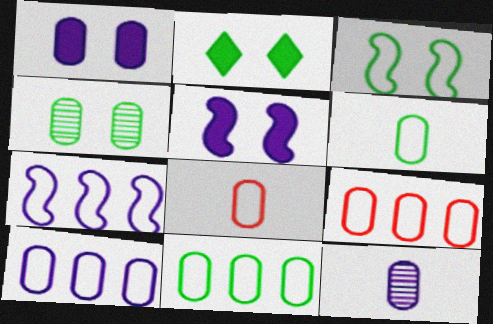[[1, 10, 12], 
[2, 3, 4], 
[9, 10, 11]]